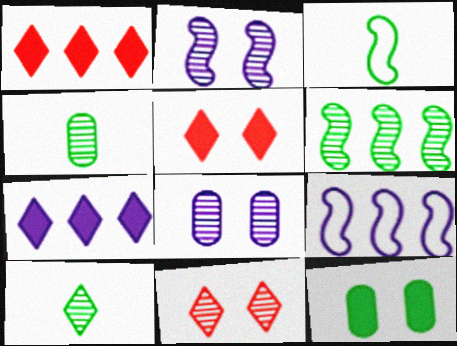[[1, 3, 8], 
[4, 5, 9]]